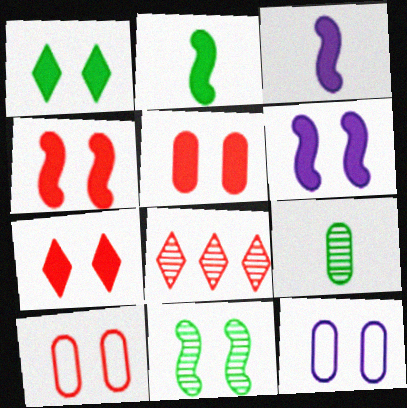[[1, 5, 6], 
[2, 8, 12], 
[4, 5, 7], 
[7, 11, 12]]